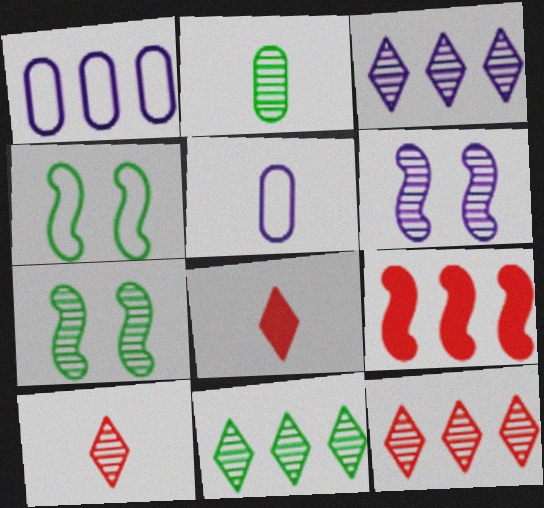[[1, 7, 8], 
[1, 9, 11], 
[2, 6, 12], 
[2, 7, 11], 
[3, 11, 12]]